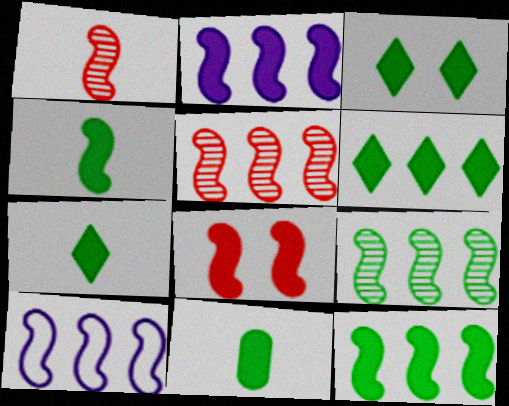[[2, 4, 8], 
[3, 6, 7], 
[3, 11, 12], 
[4, 7, 11], 
[5, 10, 12]]